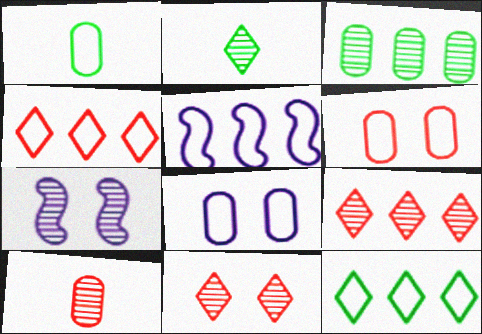[]